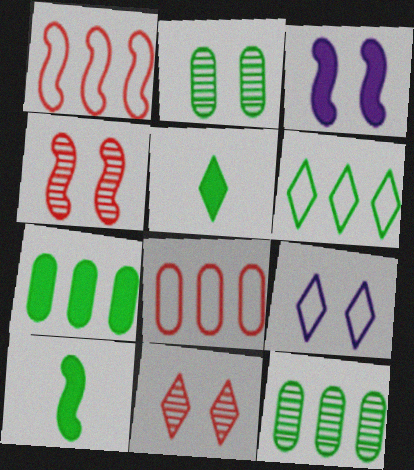[[2, 6, 10]]